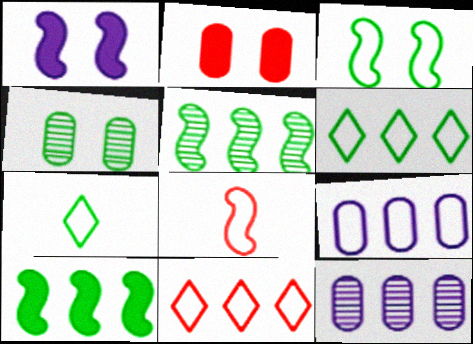[[1, 5, 8], 
[4, 7, 10], 
[10, 11, 12]]